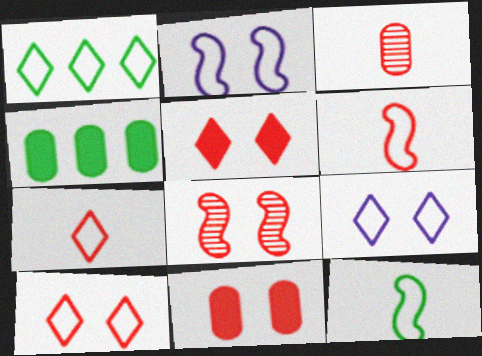[[1, 7, 9], 
[8, 10, 11]]